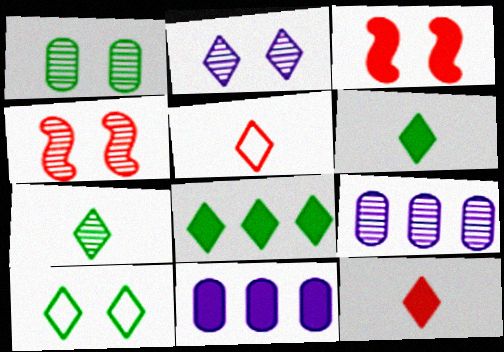[[1, 2, 4], 
[2, 5, 8], 
[3, 6, 11], 
[4, 7, 9], 
[7, 8, 10]]